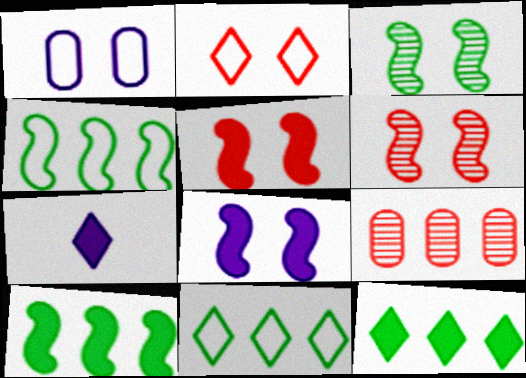[]